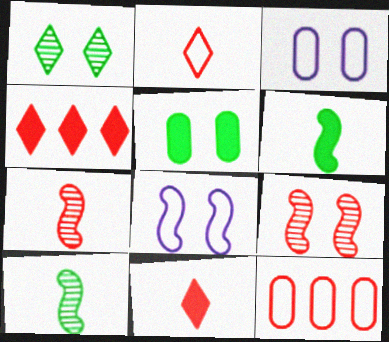[[3, 4, 10], 
[9, 11, 12]]